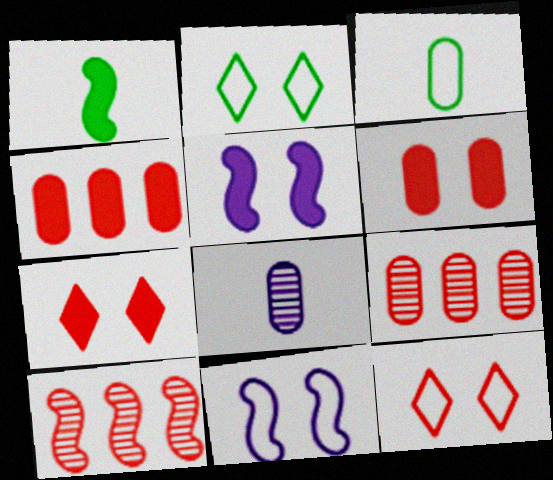[[1, 10, 11]]